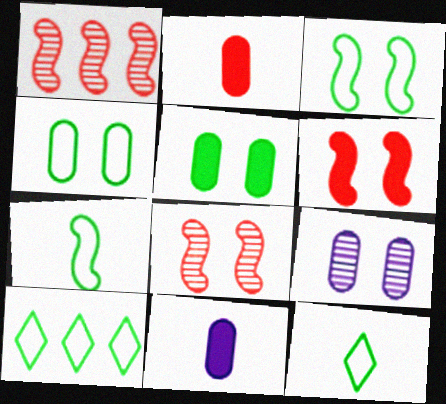[[4, 7, 10], 
[8, 10, 11]]